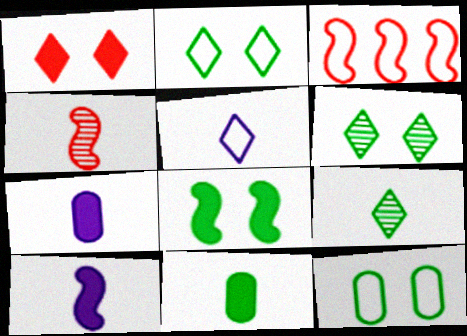[[3, 5, 12], 
[3, 6, 7], 
[4, 5, 11], 
[6, 8, 12]]